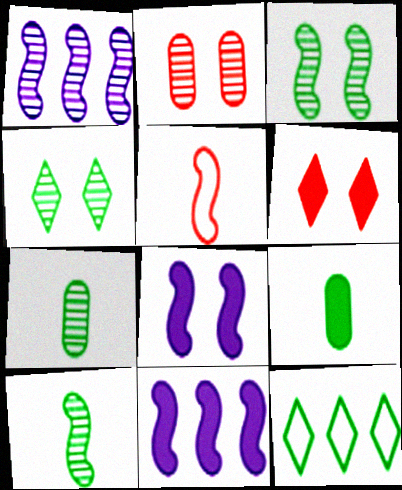[[3, 5, 11], 
[3, 9, 12], 
[6, 9, 11]]